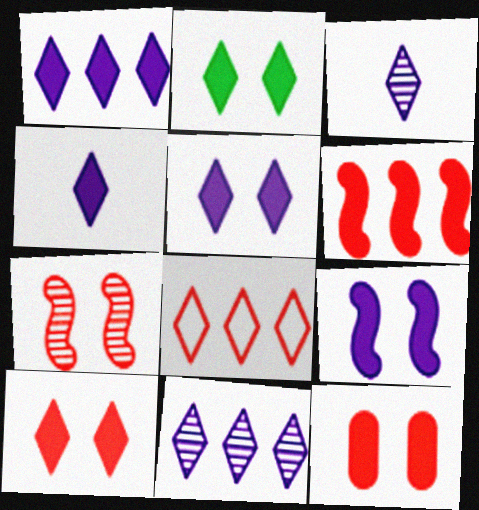[[1, 4, 5], 
[2, 3, 8], 
[2, 5, 10], 
[2, 9, 12]]